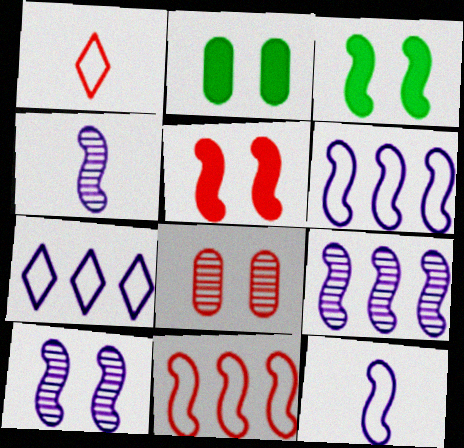[[1, 2, 9], 
[3, 4, 11], 
[4, 9, 10]]